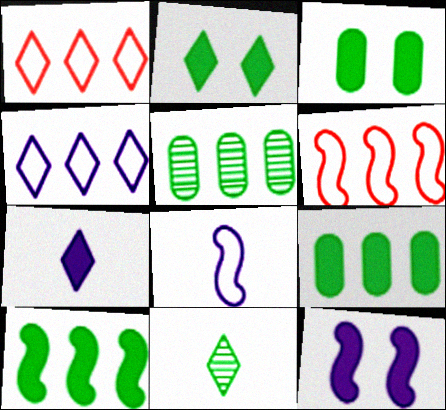[]